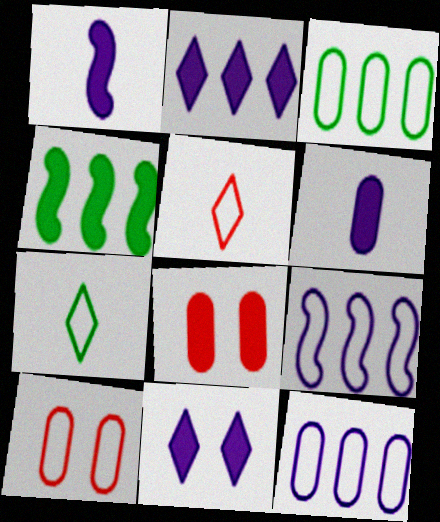[[7, 9, 10]]